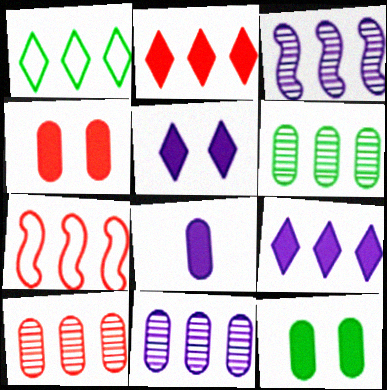[[2, 7, 10], 
[6, 7, 9], 
[6, 10, 11]]